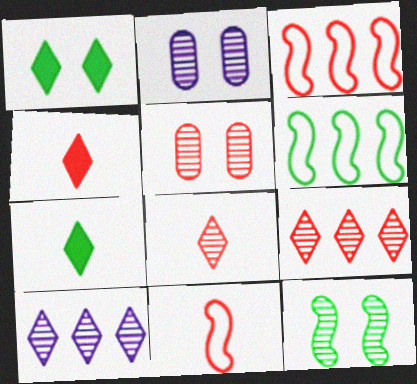[[2, 3, 7], 
[2, 4, 6], 
[3, 4, 5]]